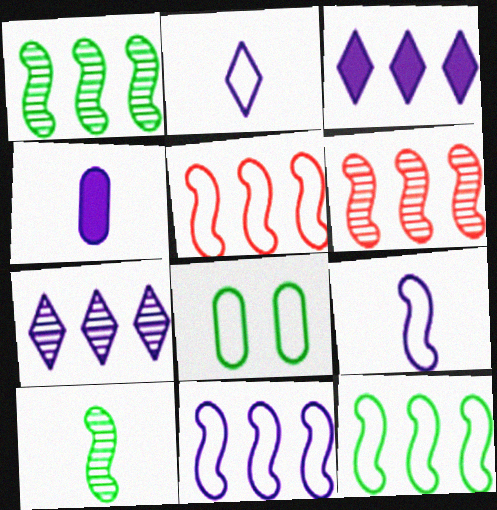[[2, 5, 8], 
[5, 11, 12]]